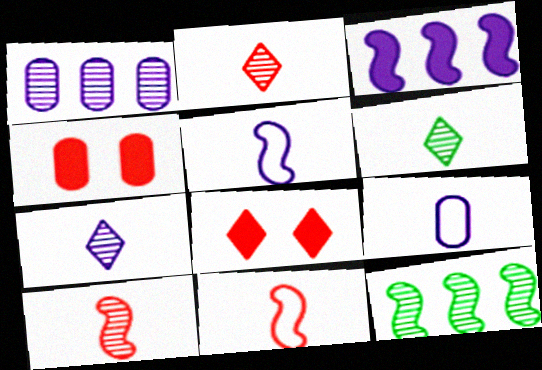[[2, 6, 7], 
[8, 9, 12]]